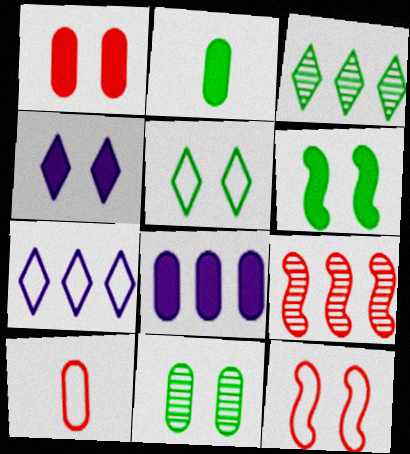[[1, 2, 8], 
[1, 4, 6], 
[4, 11, 12], 
[5, 6, 11], 
[8, 10, 11]]